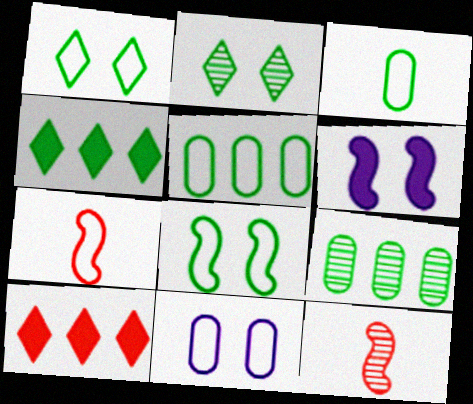[[4, 11, 12]]